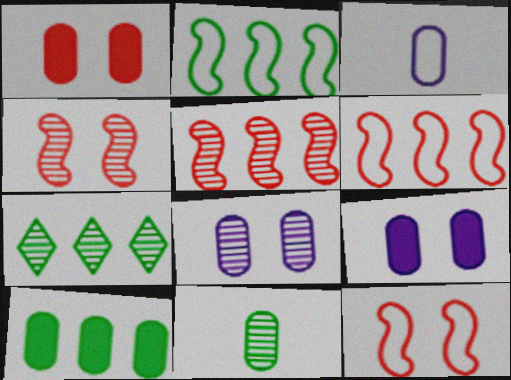[[2, 7, 10]]